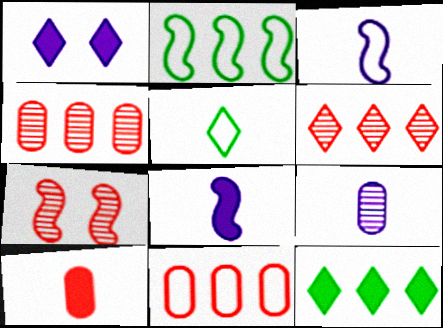[[1, 5, 6], 
[2, 7, 8]]